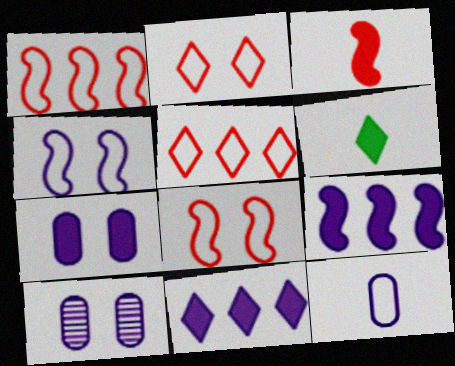[[1, 6, 10]]